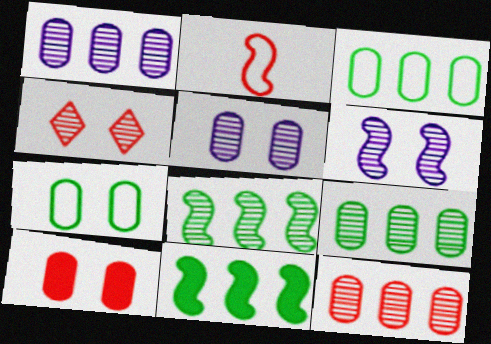[[1, 9, 12], 
[2, 6, 11], 
[5, 7, 10]]